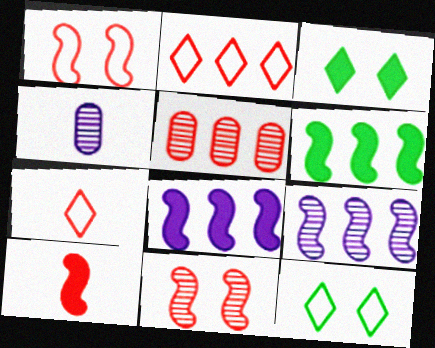[]